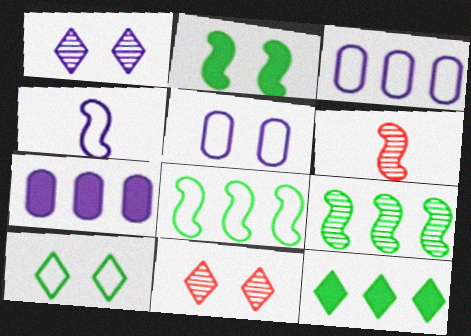[[1, 4, 7], 
[2, 5, 11], 
[5, 6, 12], 
[6, 7, 10]]